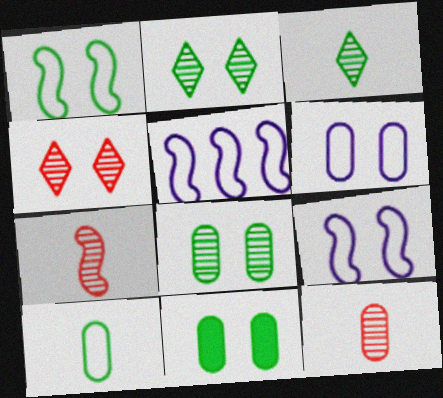[[1, 2, 11], 
[4, 9, 11]]